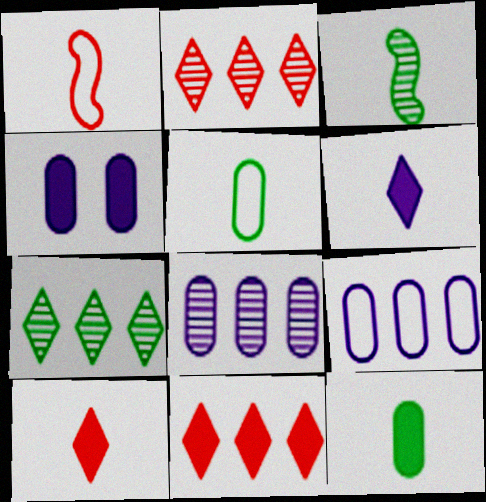[[1, 4, 7]]